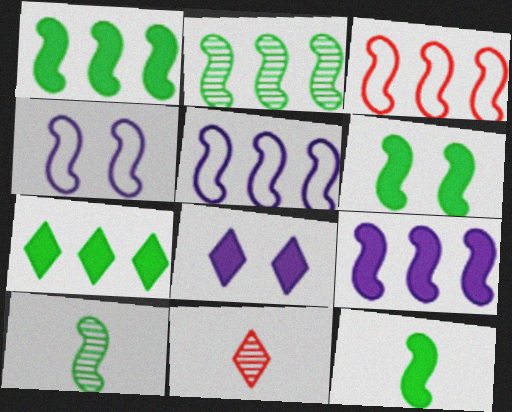[[1, 6, 12], 
[2, 3, 9]]